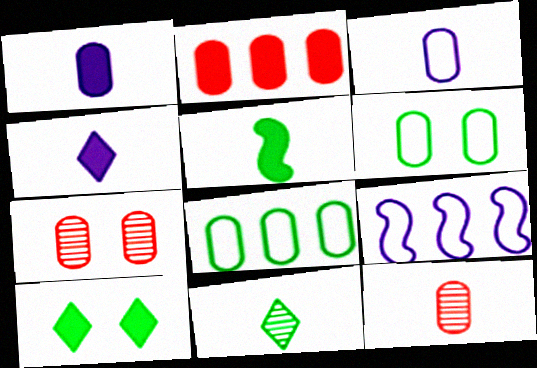[[1, 7, 8], 
[9, 10, 12]]